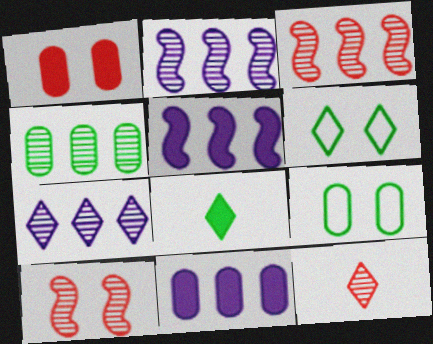[[1, 5, 8], 
[3, 4, 7], 
[5, 9, 12]]